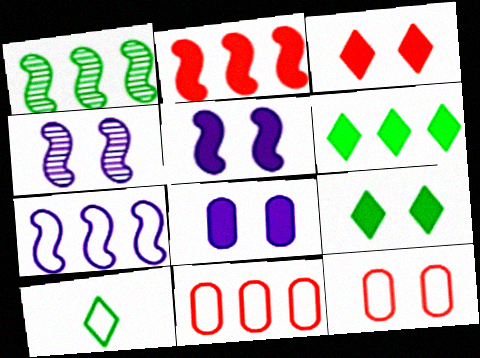[[1, 2, 7], 
[4, 9, 12], 
[7, 10, 12]]